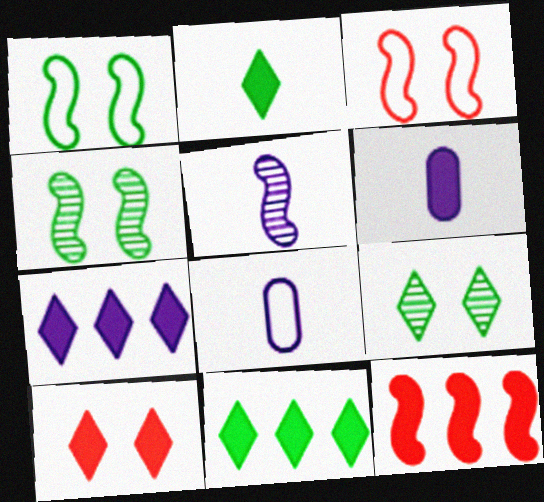[[1, 5, 12], 
[2, 7, 10], 
[8, 9, 12]]